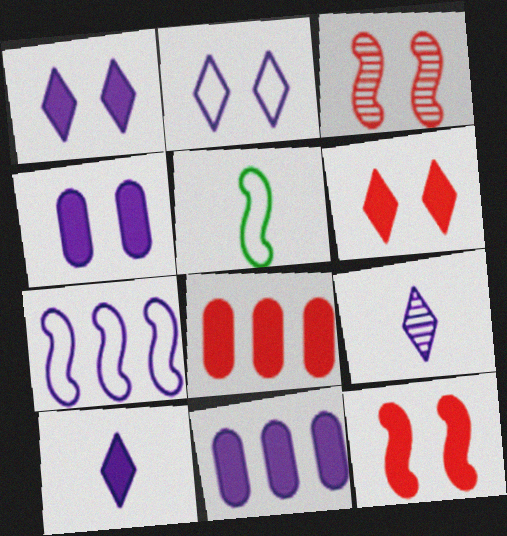[[4, 7, 9]]